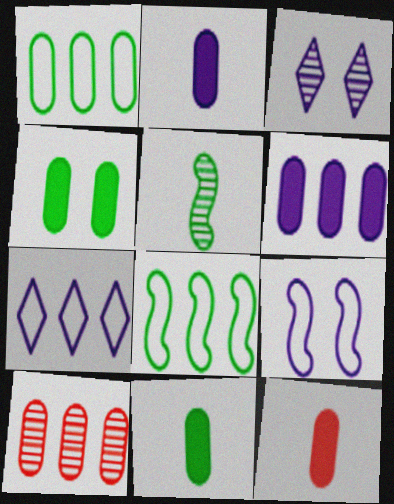[[1, 6, 10], 
[2, 11, 12], 
[3, 5, 10], 
[3, 8, 12], 
[4, 6, 12]]